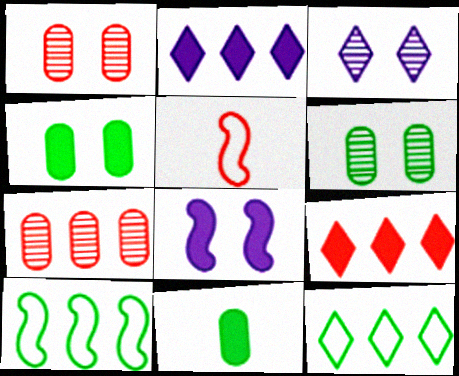[[1, 5, 9], 
[2, 5, 6], 
[2, 7, 10], 
[8, 9, 11]]